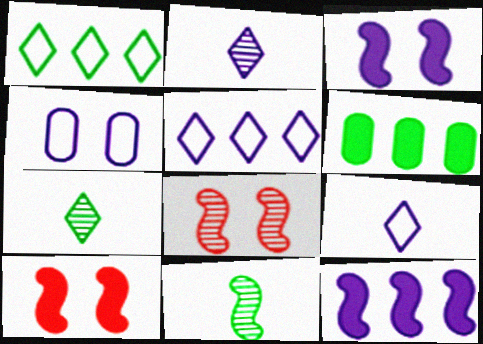[[2, 4, 12], 
[6, 8, 9]]